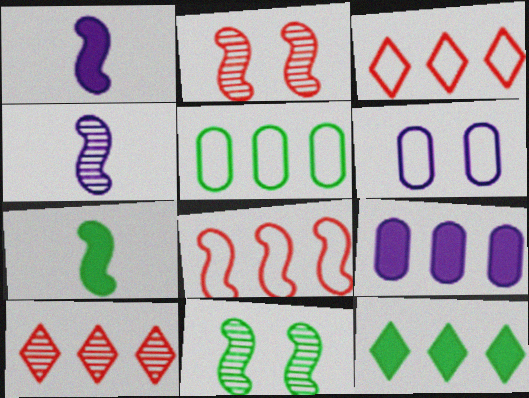[[1, 8, 11], 
[6, 7, 10]]